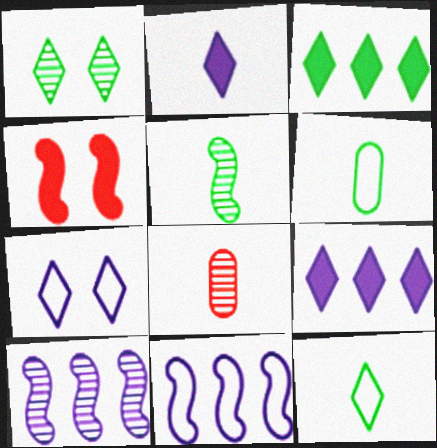[[1, 3, 12], 
[1, 8, 10], 
[4, 5, 11]]